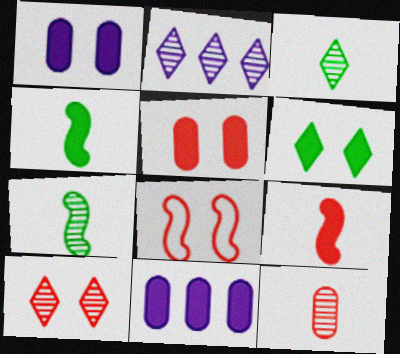[[2, 3, 10], 
[3, 8, 11], 
[5, 8, 10], 
[6, 9, 11]]